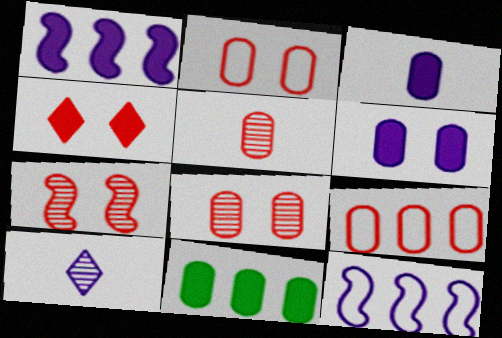[[2, 4, 7], 
[6, 10, 12]]